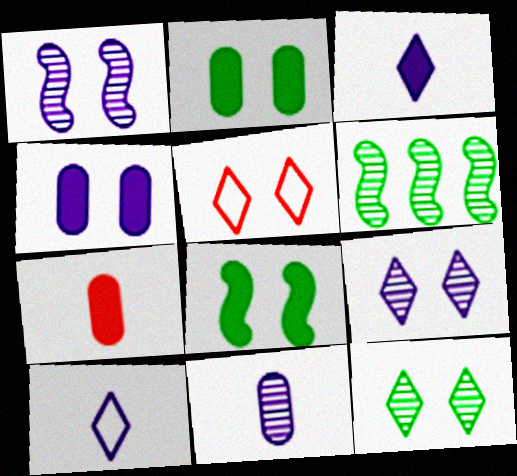[[1, 2, 5]]